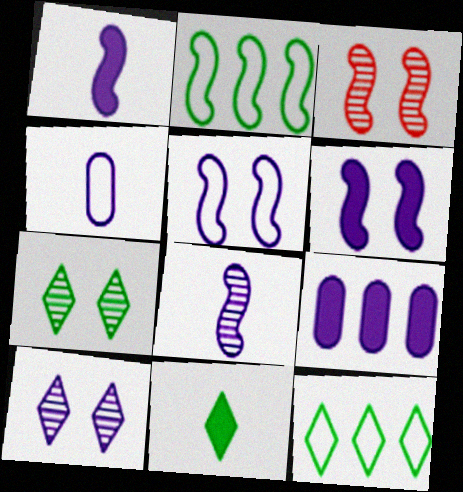[[1, 2, 3], 
[7, 11, 12]]